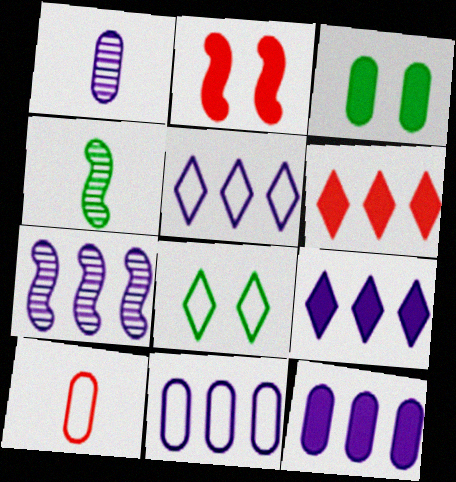[[5, 7, 12], 
[7, 9, 11]]